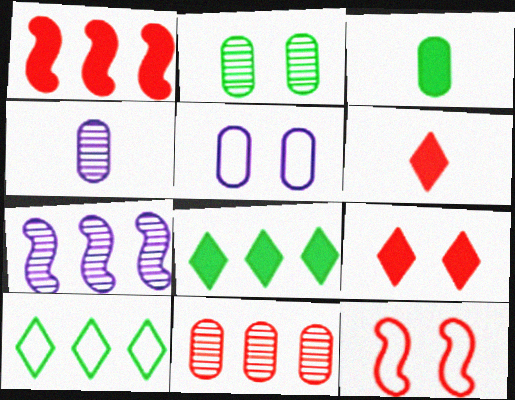[[2, 4, 11], 
[3, 5, 11], 
[4, 8, 12], 
[6, 11, 12]]